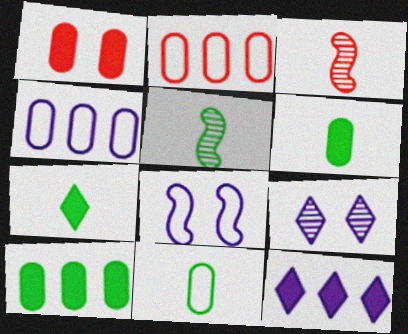[[5, 7, 11]]